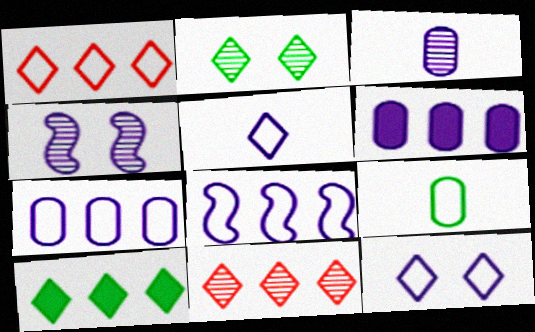[[4, 5, 6]]